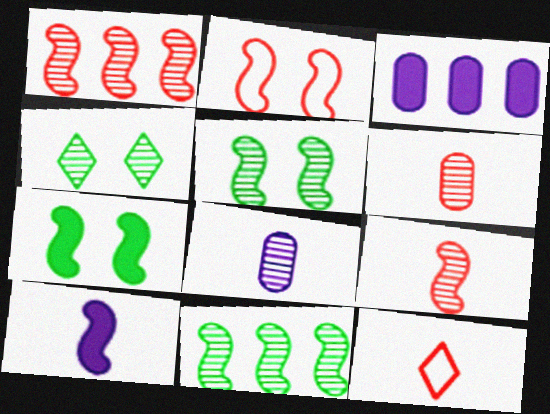[[1, 4, 8], 
[2, 10, 11], 
[3, 5, 12]]